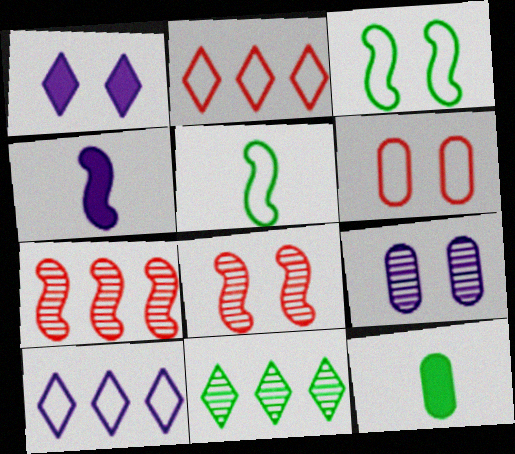[[3, 4, 7], 
[3, 11, 12], 
[4, 6, 11], 
[4, 9, 10], 
[5, 6, 10], 
[8, 10, 12]]